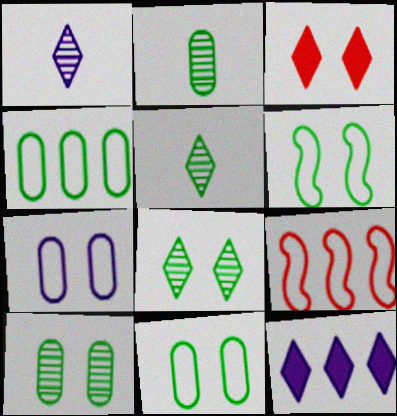[]